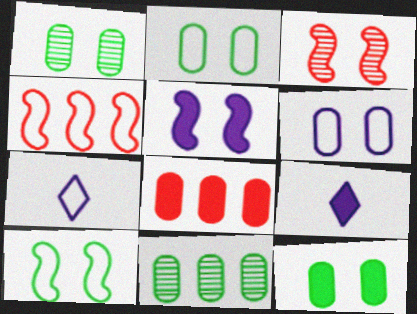[[1, 2, 12], 
[1, 4, 9], 
[2, 4, 7], 
[3, 5, 10]]